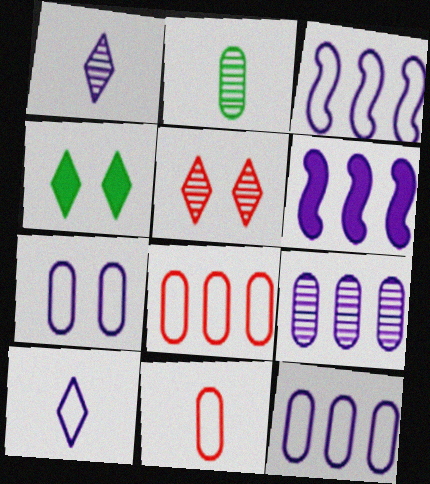[[1, 6, 7], 
[3, 7, 10]]